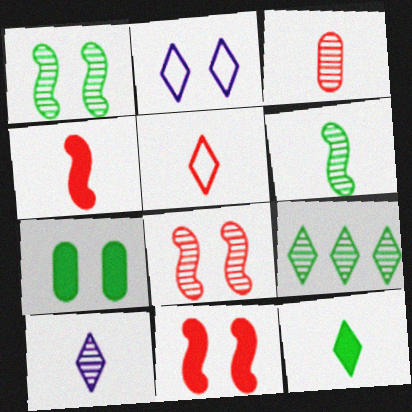[[2, 7, 8], 
[3, 4, 5], 
[3, 6, 10], 
[5, 10, 12]]